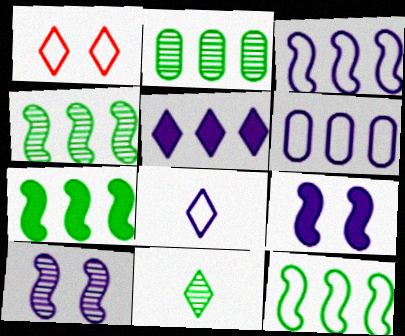[[1, 5, 11], 
[4, 7, 12]]